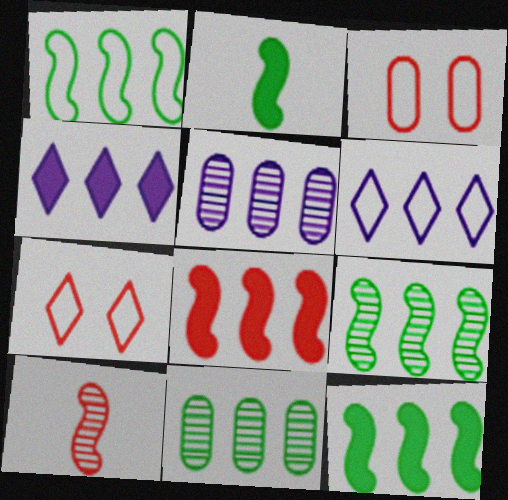[[1, 9, 12], 
[2, 5, 7], 
[6, 8, 11]]